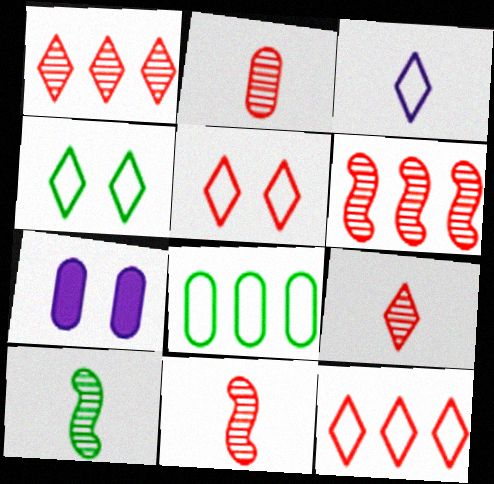[[2, 7, 8], 
[2, 9, 11], 
[3, 4, 12], 
[7, 10, 12]]